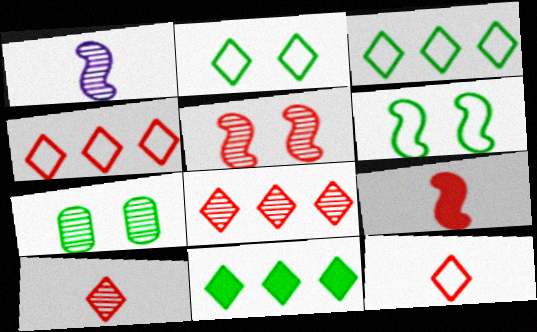[[1, 7, 8]]